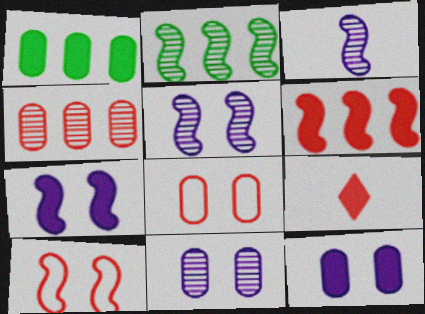[[1, 7, 9], 
[4, 9, 10]]